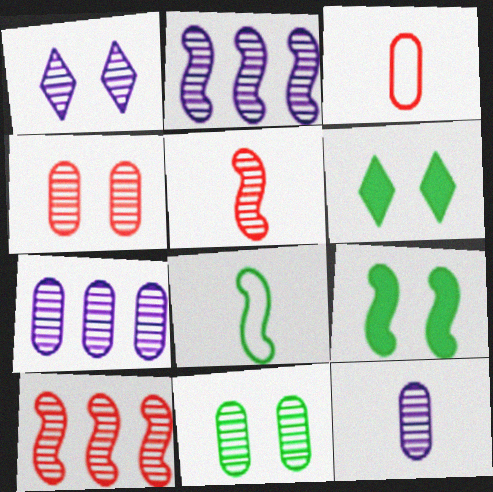[[1, 2, 12], 
[2, 3, 6]]